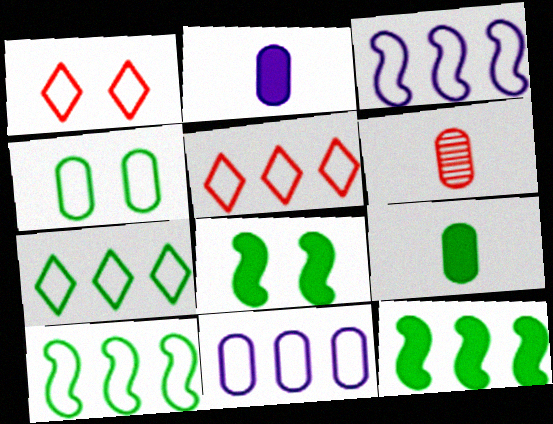[[5, 10, 11]]